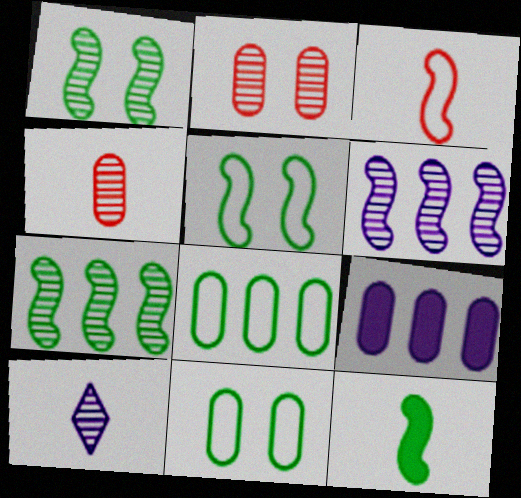[[2, 7, 10], 
[4, 9, 11], 
[5, 7, 12]]